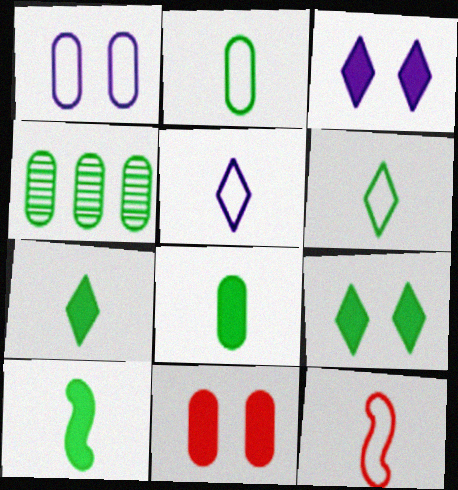[[2, 5, 12], 
[3, 4, 12], 
[7, 8, 10]]